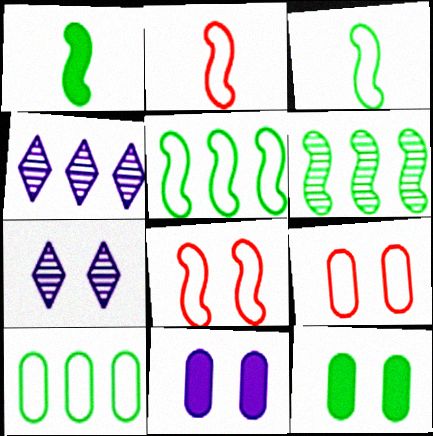[[1, 4, 9], 
[2, 4, 12], 
[7, 8, 12]]